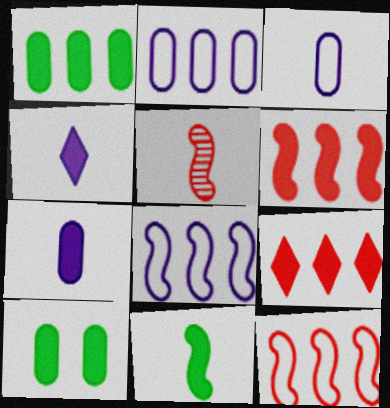[[4, 6, 10]]